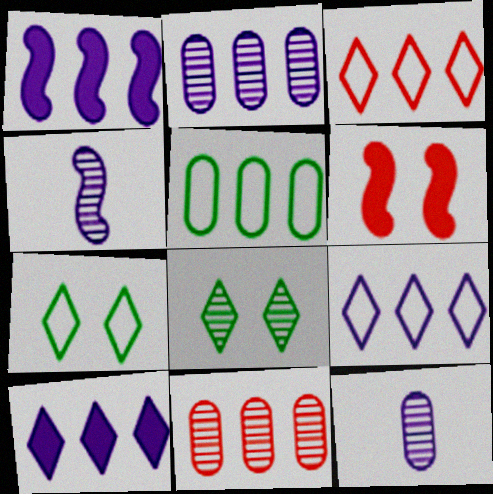[[1, 2, 9], 
[4, 8, 11]]